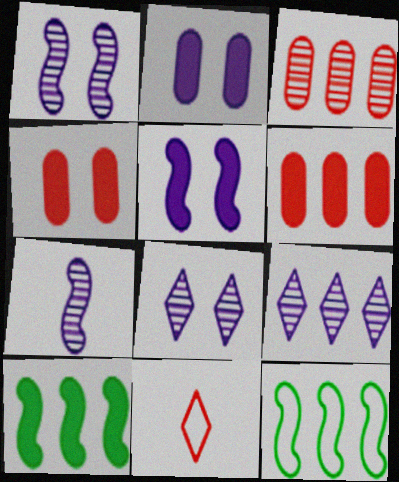[[6, 9, 12]]